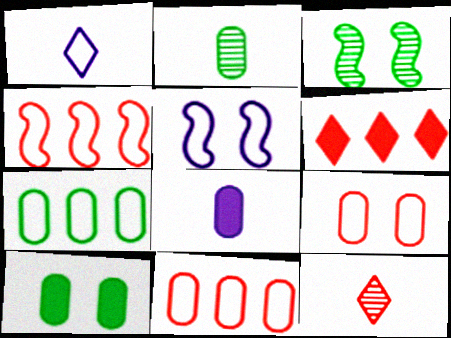[[2, 5, 6], 
[2, 7, 10]]